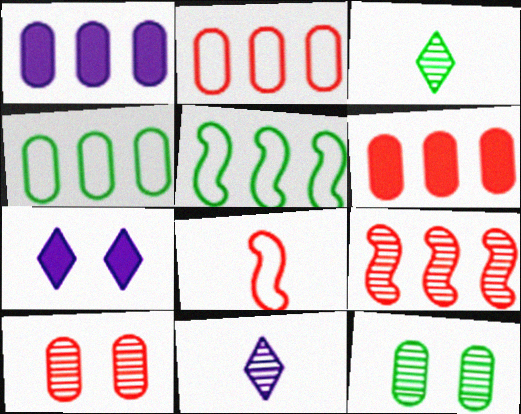[[9, 11, 12]]